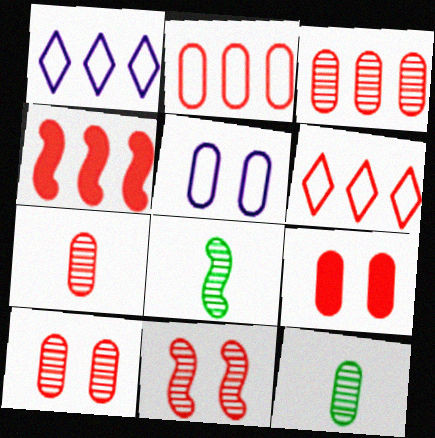[[1, 8, 9], 
[2, 7, 9], 
[3, 4, 6], 
[3, 7, 10]]